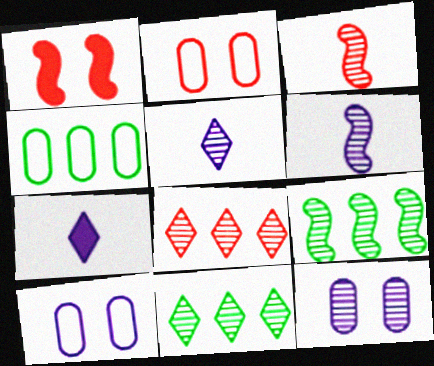[[1, 4, 5], 
[2, 7, 9], 
[3, 11, 12]]